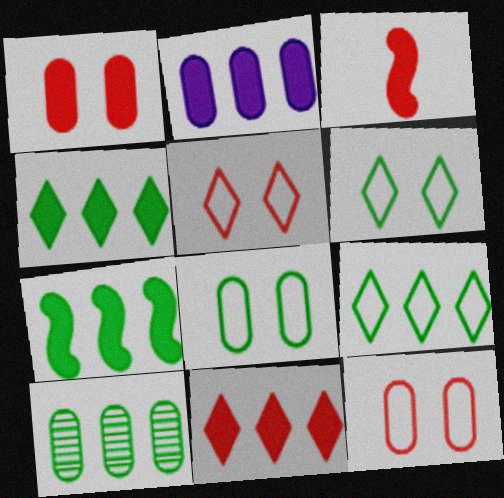[[1, 3, 11], 
[2, 7, 11], 
[7, 9, 10]]